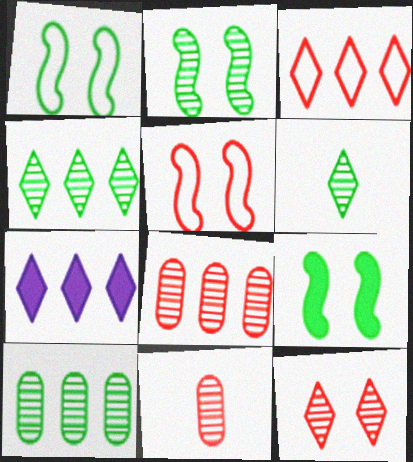[[1, 2, 9], 
[1, 7, 11], 
[2, 6, 10], 
[3, 4, 7]]